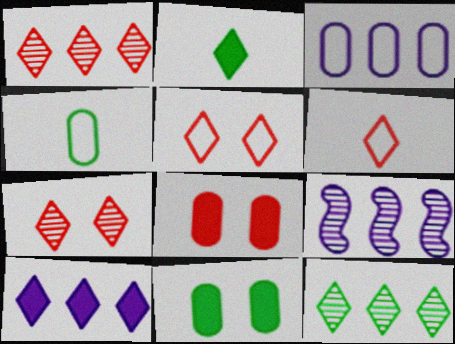[[3, 9, 10], 
[6, 9, 11]]